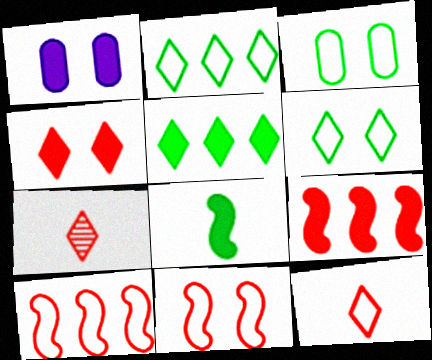[]